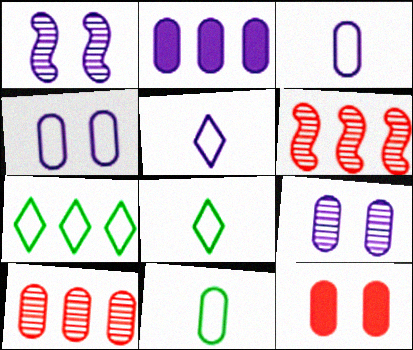[[1, 2, 5], 
[2, 3, 9], 
[2, 6, 7]]